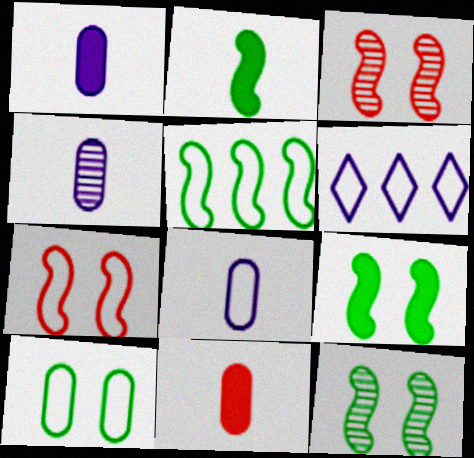[[1, 4, 8], 
[2, 5, 12], 
[6, 11, 12]]